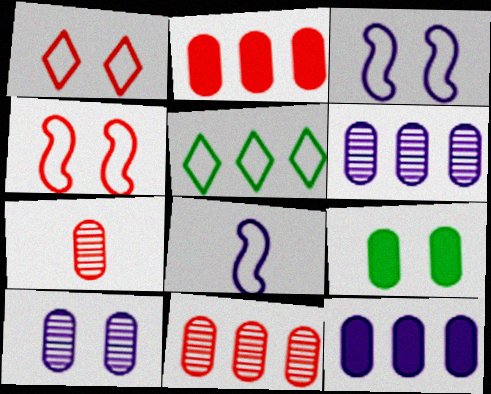[]